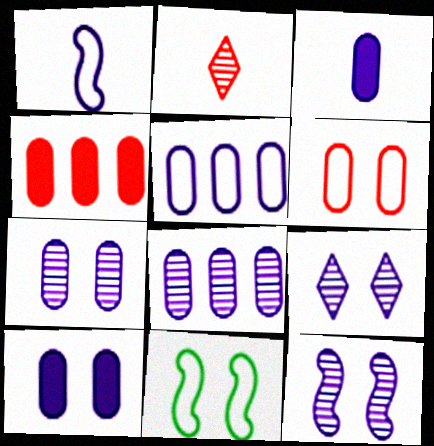[[3, 5, 7], 
[7, 9, 12]]